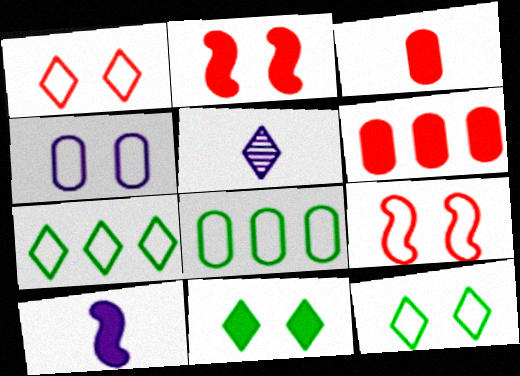[[2, 5, 8], 
[4, 9, 12], 
[6, 10, 11]]